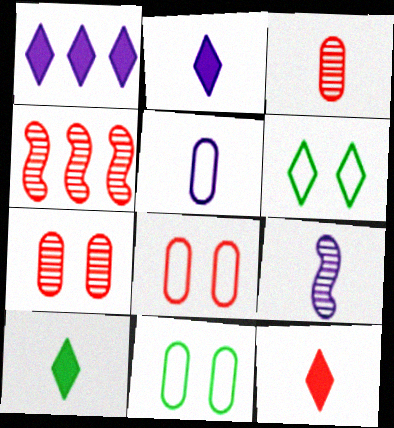[[2, 4, 11], 
[2, 5, 9], 
[2, 10, 12], 
[4, 8, 12]]